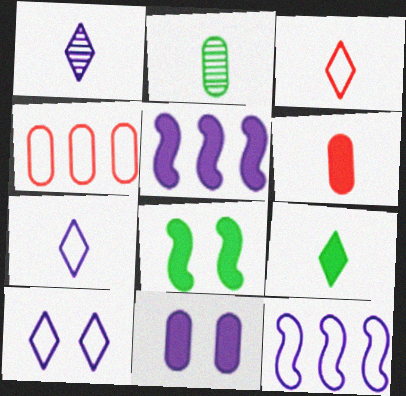[[1, 3, 9], 
[1, 4, 8], 
[1, 11, 12], 
[2, 4, 11]]